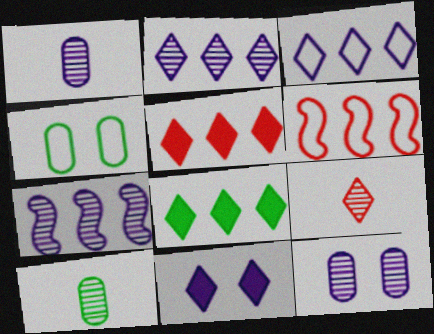[[6, 10, 11]]